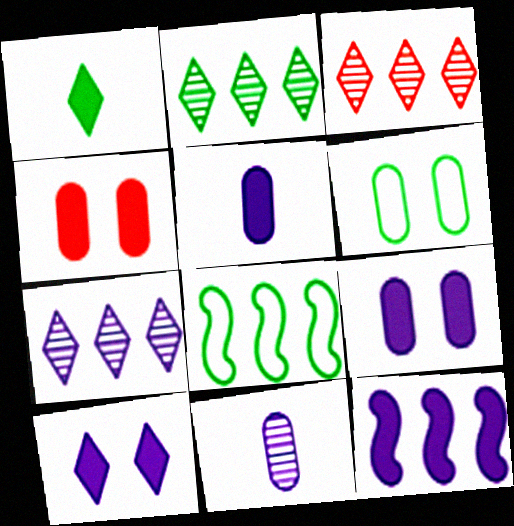[[1, 4, 12], 
[2, 3, 7], 
[5, 10, 12]]